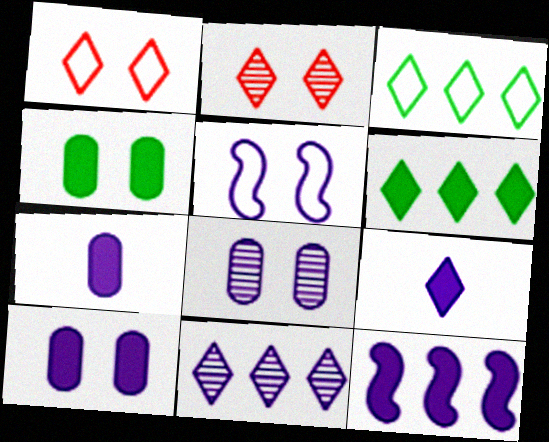[[2, 3, 9], 
[2, 4, 5], 
[5, 7, 11], 
[9, 10, 12]]